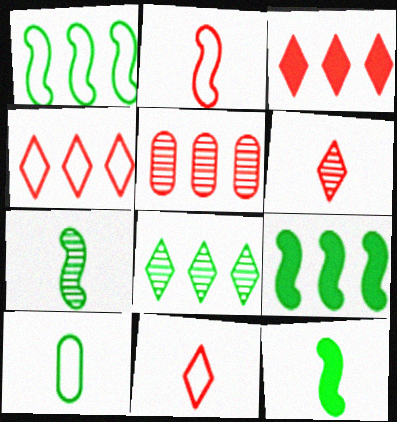[]